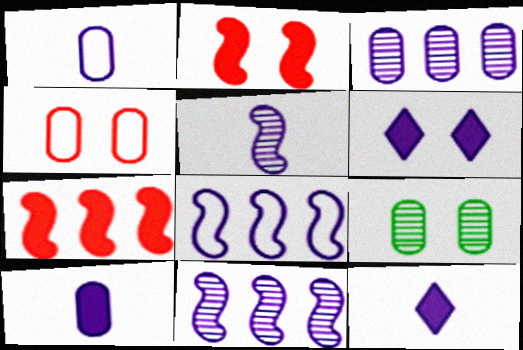[[1, 5, 12], 
[1, 6, 11]]